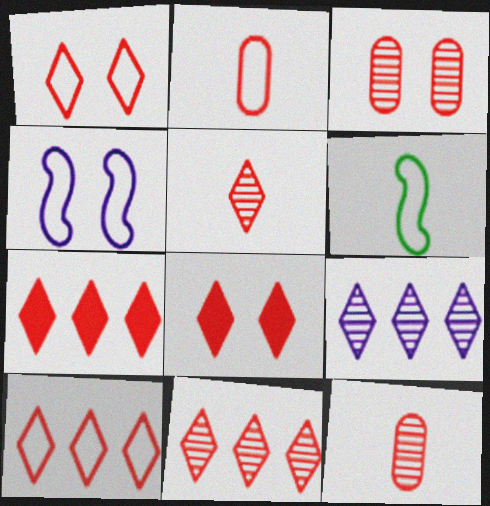[[1, 5, 7], 
[5, 8, 10], 
[7, 10, 11]]